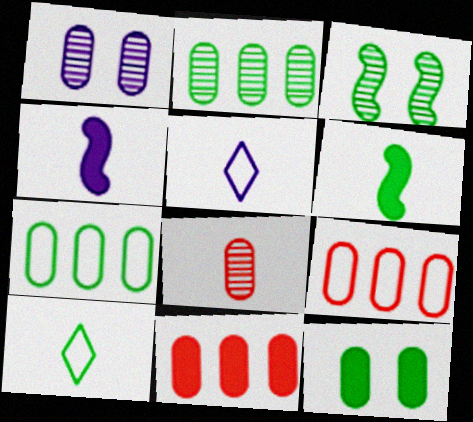[[1, 2, 8], 
[3, 5, 11], 
[4, 8, 10], 
[5, 6, 8]]